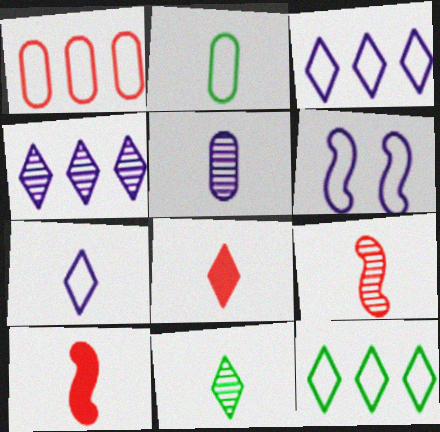[[5, 9, 11], 
[7, 8, 11]]